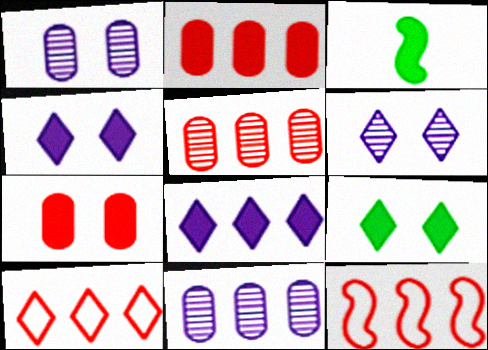[[1, 3, 10], 
[2, 3, 4], 
[3, 7, 8]]